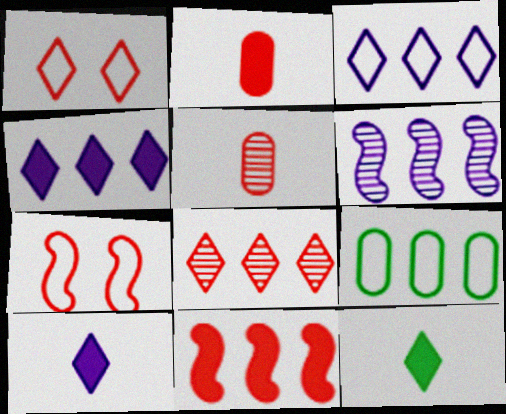[[1, 5, 11], 
[2, 7, 8]]